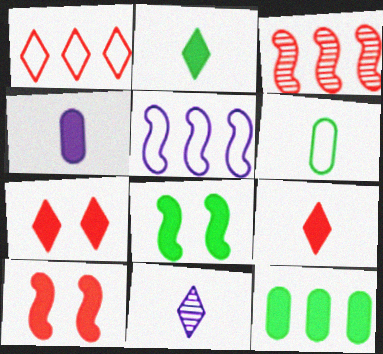[[2, 8, 12]]